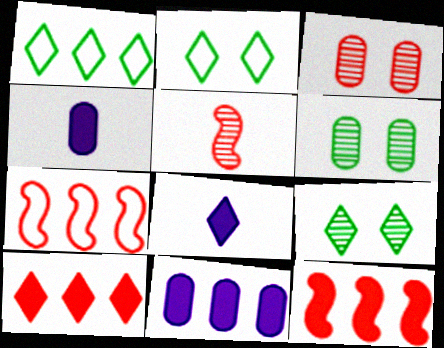[[2, 5, 11], 
[4, 7, 9], 
[6, 7, 8]]